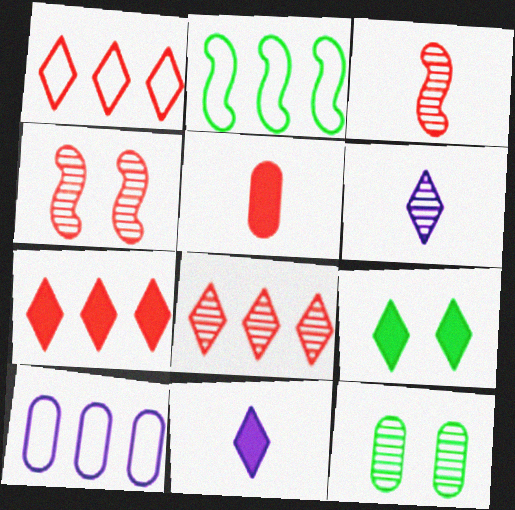[[1, 2, 10], 
[1, 4, 5], 
[1, 6, 9], 
[1, 7, 8], 
[3, 9, 10], 
[5, 10, 12], 
[7, 9, 11]]